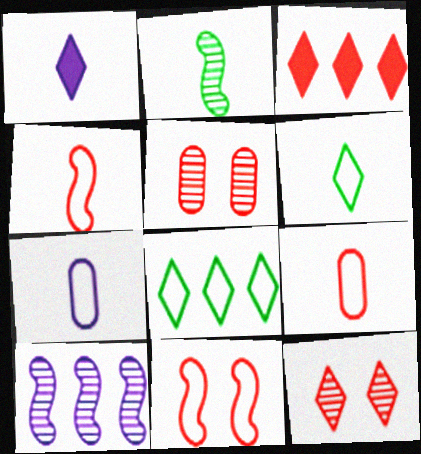[[1, 2, 9], 
[1, 8, 12], 
[3, 4, 5], 
[4, 6, 7], 
[7, 8, 11]]